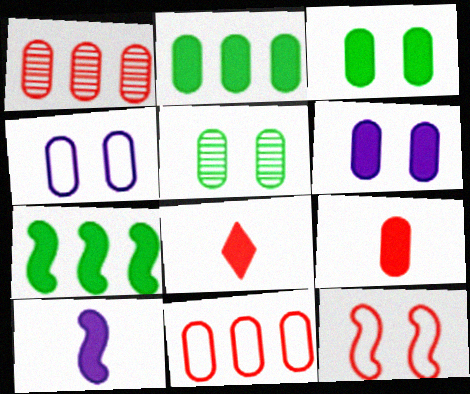[[1, 8, 12], 
[2, 6, 9], 
[6, 7, 8]]